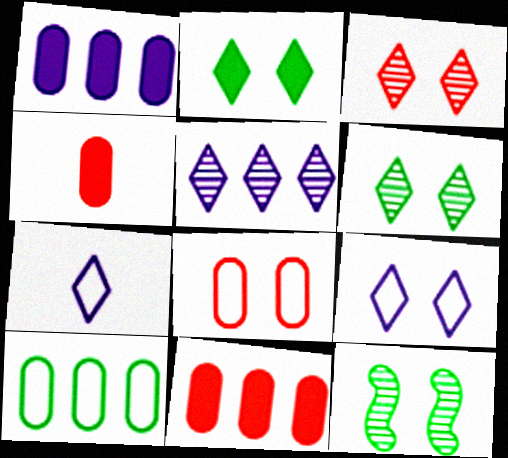[[2, 3, 9], 
[7, 11, 12]]